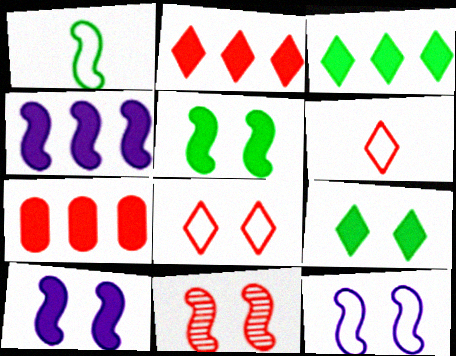[[1, 4, 11], 
[3, 4, 7], 
[5, 11, 12], 
[6, 7, 11]]